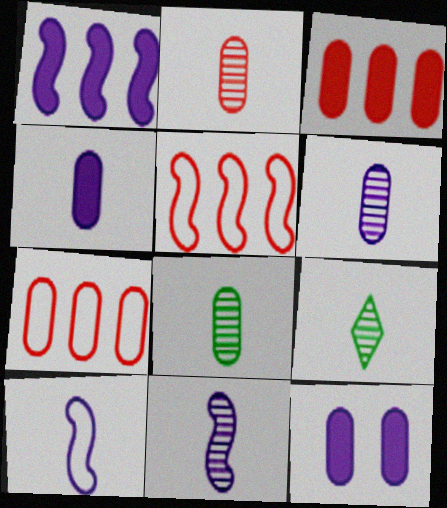[[2, 6, 8], 
[2, 9, 11], 
[5, 9, 12], 
[7, 8, 12]]